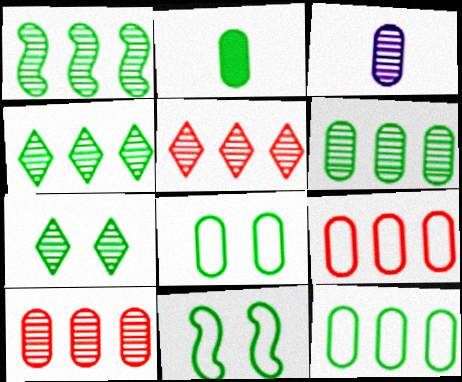[[1, 4, 6], 
[2, 4, 11], 
[2, 6, 8]]